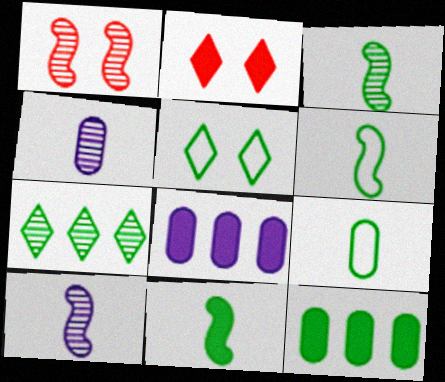[[1, 4, 7], 
[2, 8, 11], 
[3, 5, 12], 
[3, 6, 11]]